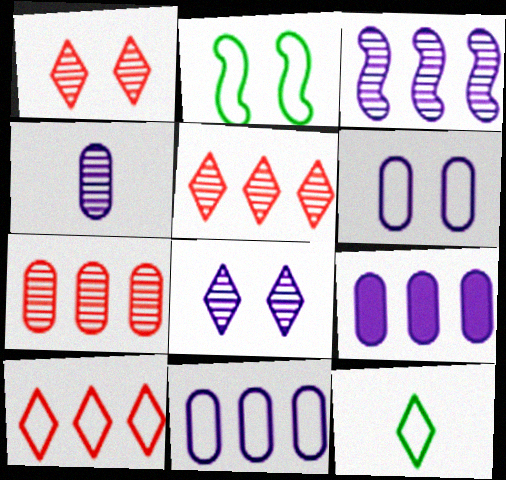[[3, 4, 8], 
[4, 6, 9]]